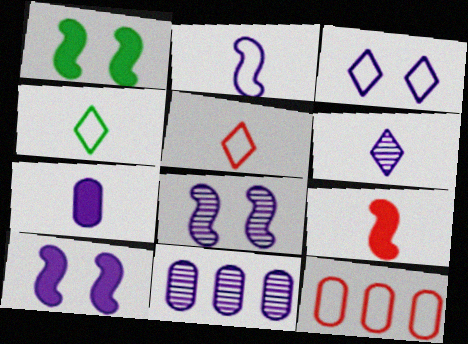[[1, 5, 11], 
[1, 6, 12], 
[2, 6, 7], 
[6, 8, 11]]